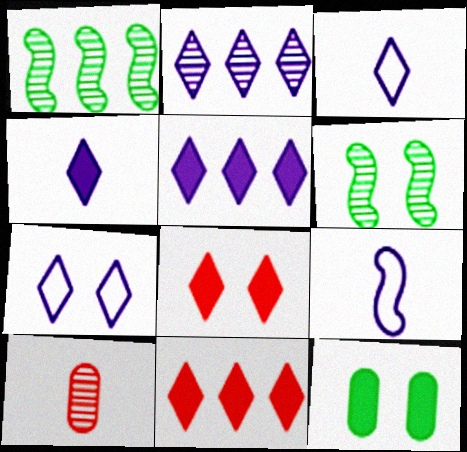[[2, 4, 7], 
[2, 6, 10]]